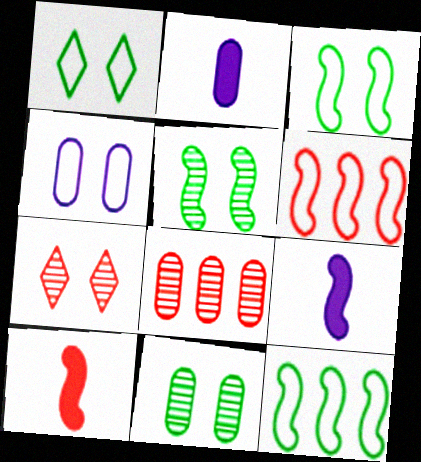[[1, 8, 9], 
[2, 7, 12], 
[5, 6, 9]]